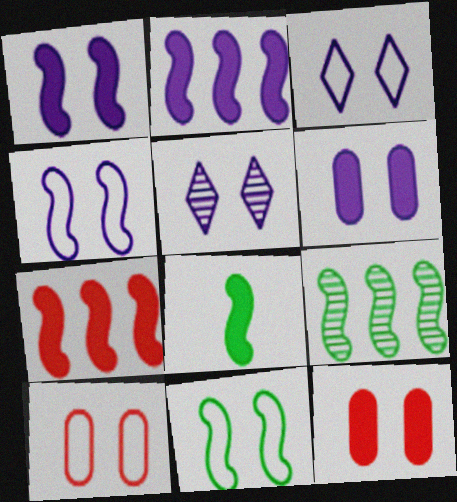[[1, 7, 8], 
[3, 10, 11], 
[4, 5, 6], 
[5, 11, 12], 
[8, 9, 11]]